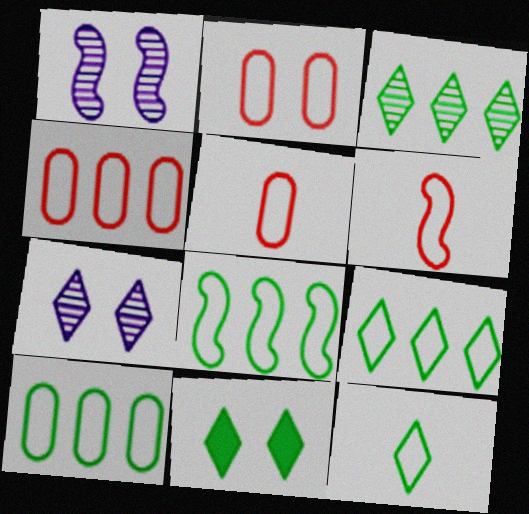[[1, 2, 11], 
[2, 4, 5], 
[3, 11, 12], 
[8, 9, 10]]